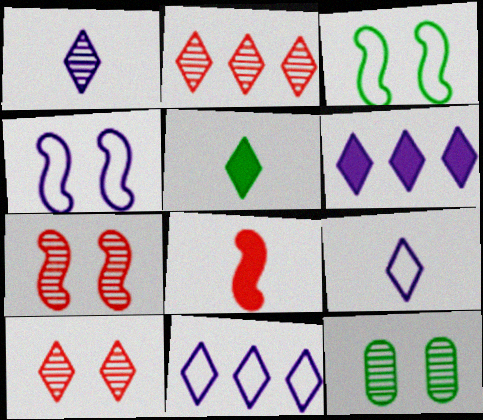[[5, 10, 11], 
[8, 11, 12]]